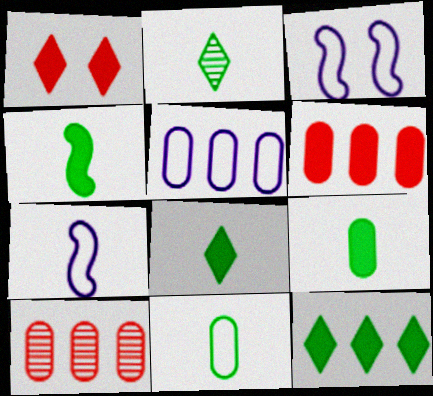[[2, 3, 6], 
[2, 4, 11], 
[3, 8, 10], 
[4, 8, 9]]